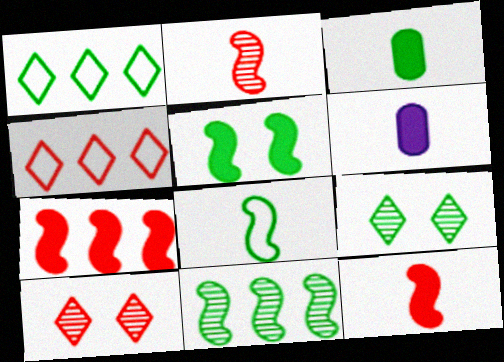[[5, 8, 11]]